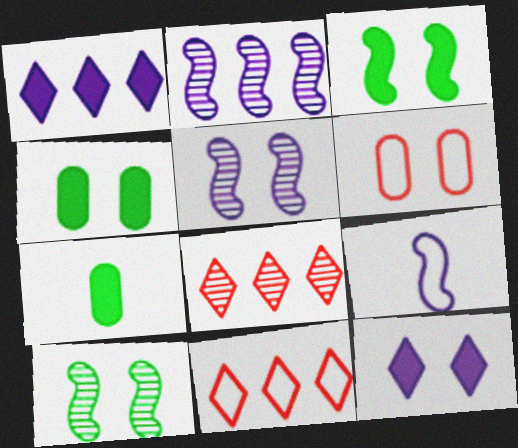[[4, 8, 9], 
[5, 7, 11], 
[6, 10, 12]]